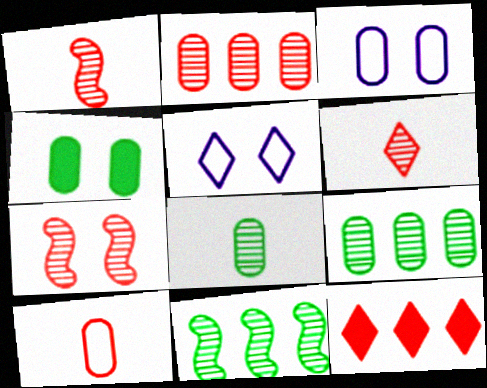[[2, 6, 7], 
[4, 5, 7], 
[7, 10, 12]]